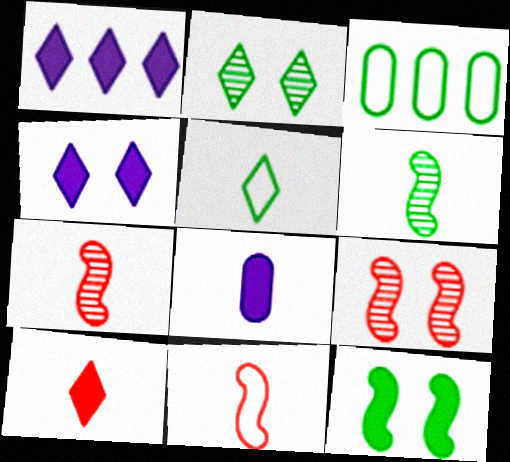[[3, 4, 7], 
[5, 7, 8]]